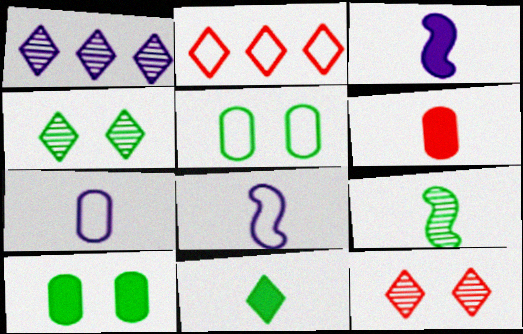[[2, 5, 8], 
[3, 6, 11]]